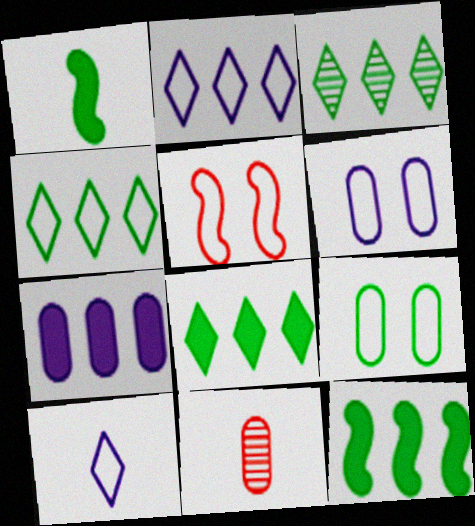[[1, 3, 9], 
[1, 10, 11], 
[3, 4, 8], 
[7, 9, 11]]